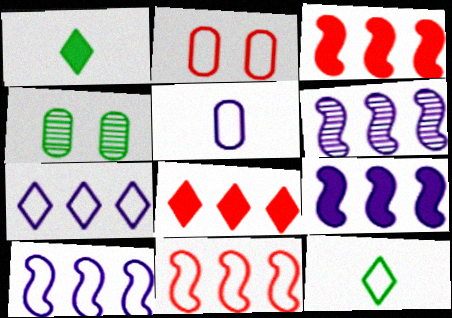[[1, 2, 6], 
[2, 10, 12], 
[6, 9, 10]]